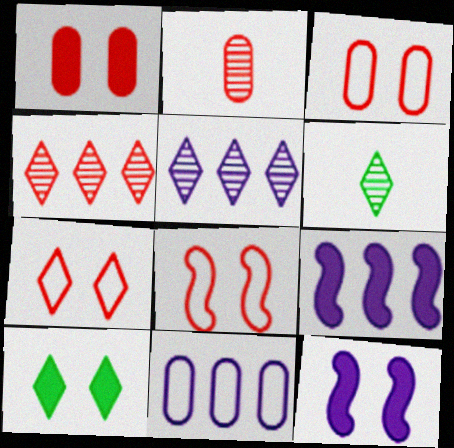[[1, 10, 12], 
[3, 6, 9], 
[3, 7, 8], 
[5, 9, 11]]